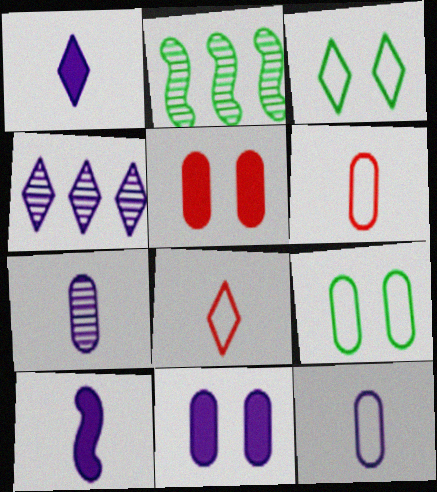[[2, 8, 11]]